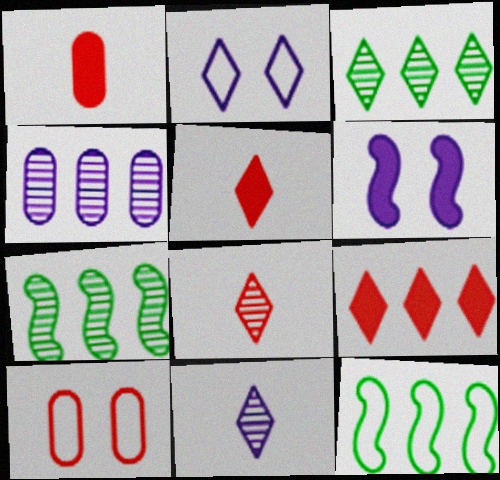[[1, 2, 7], 
[2, 3, 5], 
[4, 9, 12]]